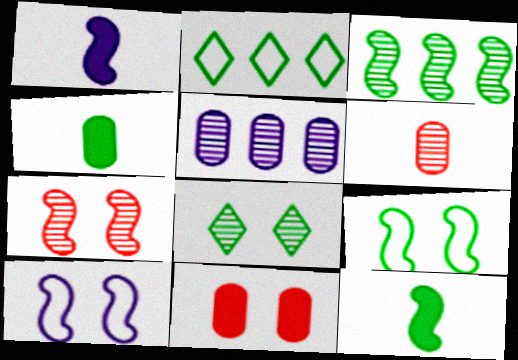[[3, 9, 12], 
[8, 10, 11]]